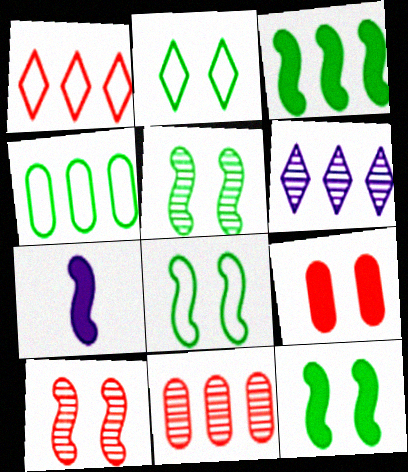[[2, 7, 11], 
[5, 8, 12]]